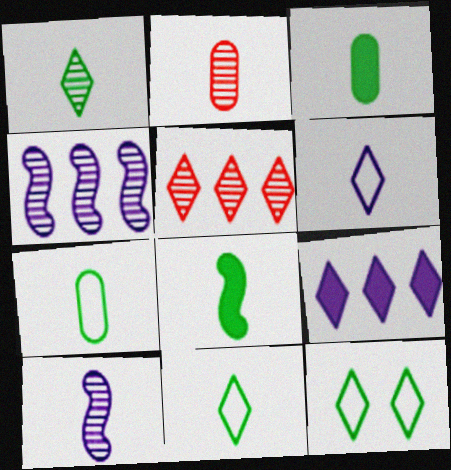[[1, 2, 10], 
[1, 7, 8], 
[2, 6, 8]]